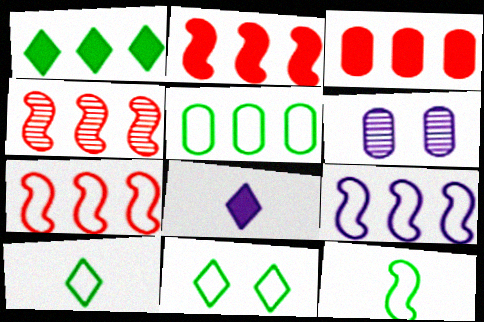[[2, 4, 7], 
[2, 6, 10], 
[5, 11, 12], 
[6, 8, 9]]